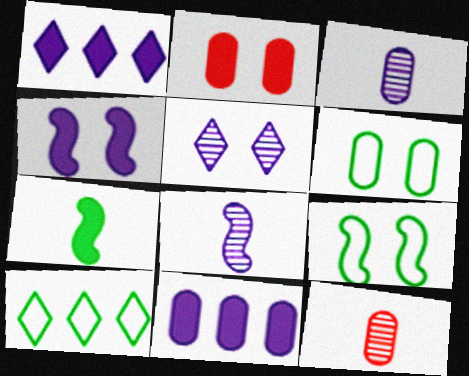[[1, 2, 7], 
[1, 9, 12], 
[2, 5, 9], 
[2, 8, 10], 
[4, 10, 12], 
[6, 11, 12]]